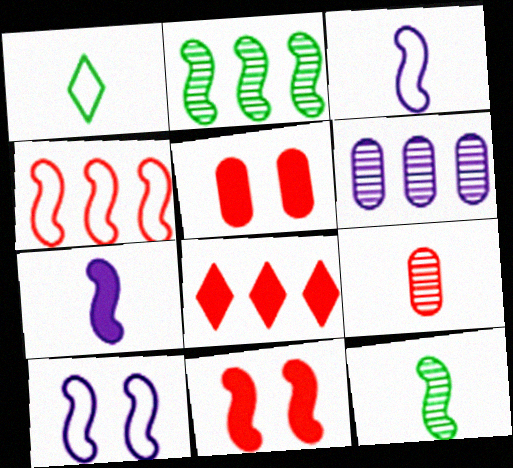[[1, 6, 11], 
[1, 7, 9], 
[2, 3, 11]]